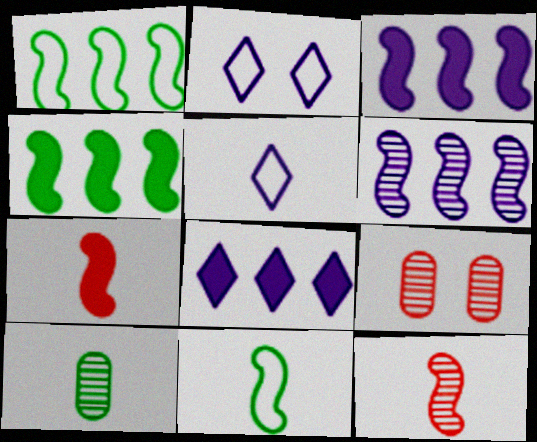[[4, 5, 9], 
[5, 7, 10], 
[8, 9, 11]]